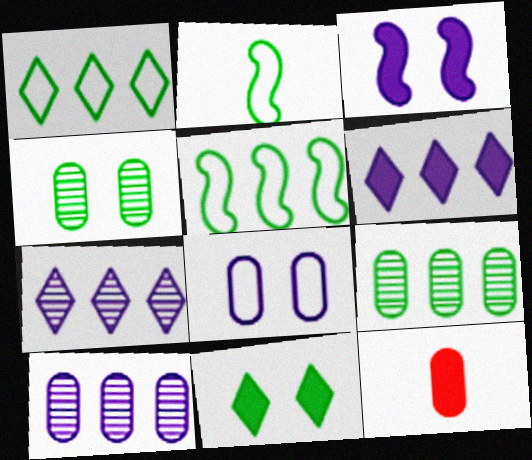[[2, 9, 11], 
[8, 9, 12]]